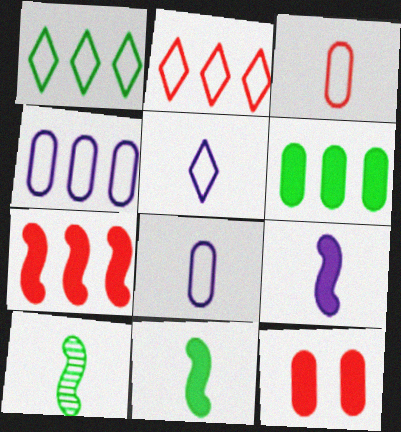[]